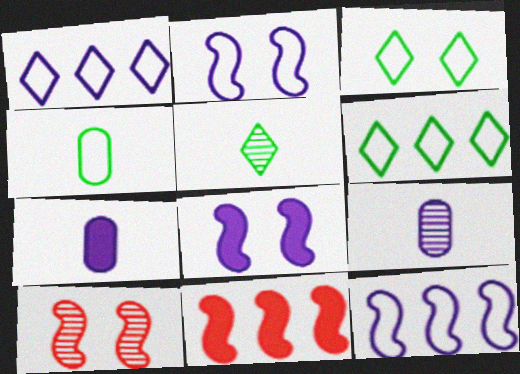[[1, 8, 9], 
[3, 9, 11], 
[6, 7, 10]]